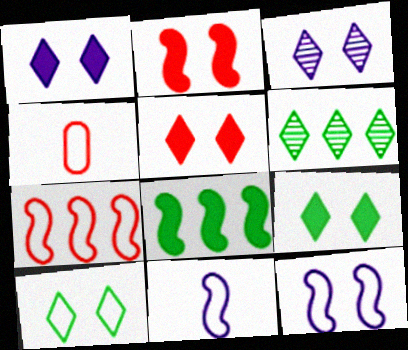[[1, 5, 9], 
[3, 4, 8], 
[3, 5, 10]]